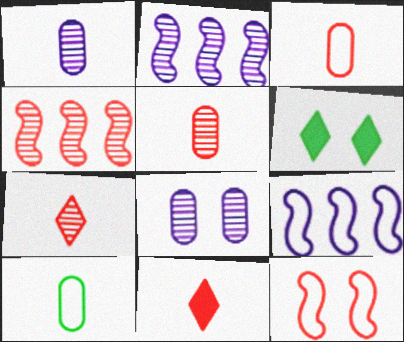[[2, 3, 6], 
[5, 6, 9], 
[6, 8, 12]]